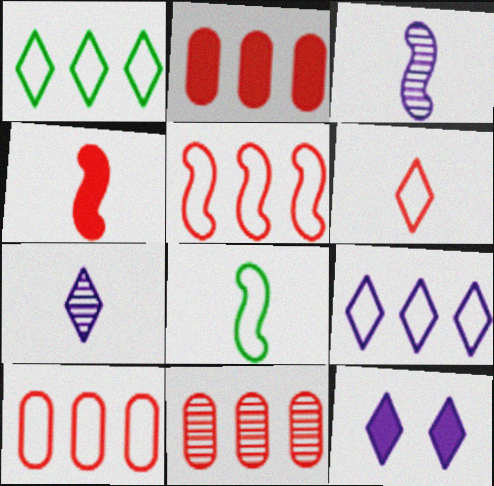[[2, 10, 11], 
[3, 4, 8], 
[7, 9, 12], 
[8, 11, 12]]